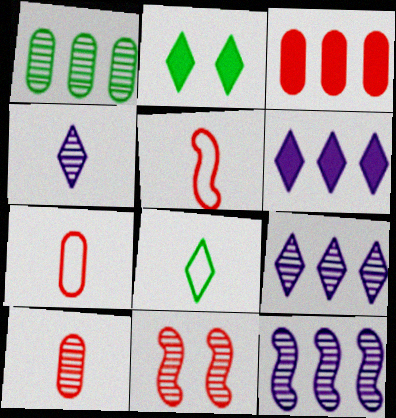[[1, 4, 11], 
[2, 7, 12]]